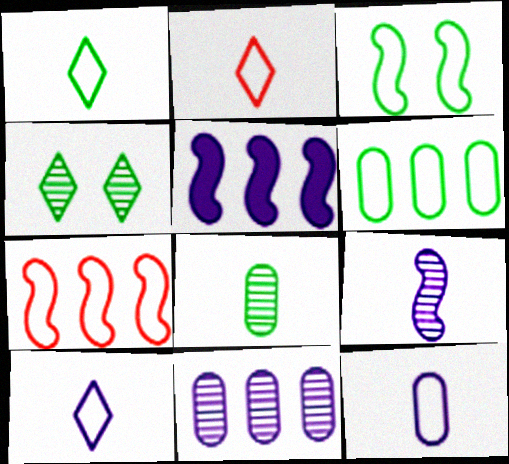[[1, 2, 10], 
[1, 3, 6]]